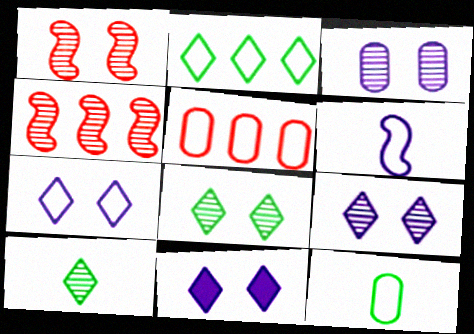[[1, 3, 8], 
[3, 4, 10], 
[4, 11, 12], 
[7, 9, 11]]